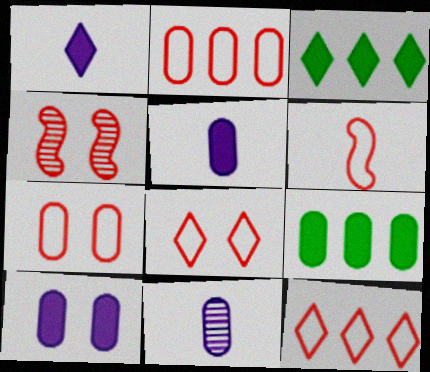[[2, 6, 8], 
[6, 7, 12], 
[7, 9, 11]]